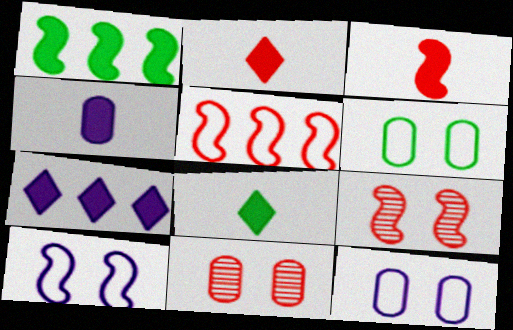[[2, 5, 11], 
[3, 4, 8], 
[3, 5, 9]]